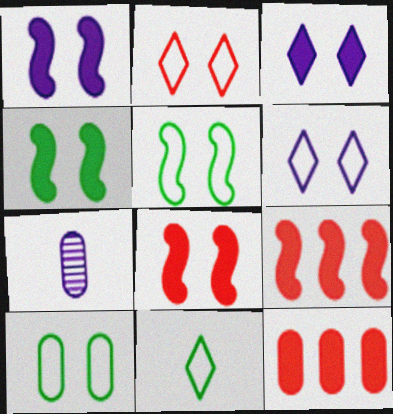[[1, 4, 8], 
[7, 10, 12]]